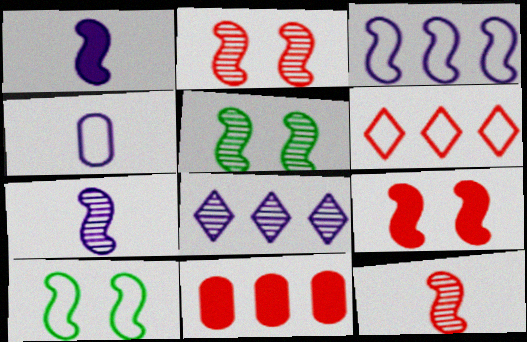[[4, 6, 10]]